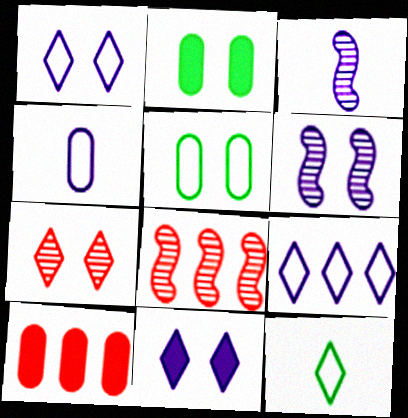[[6, 10, 12]]